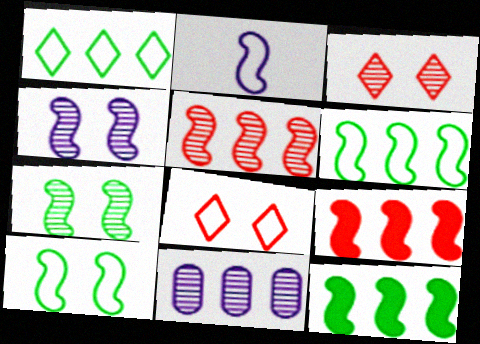[[1, 9, 11], 
[2, 7, 9]]